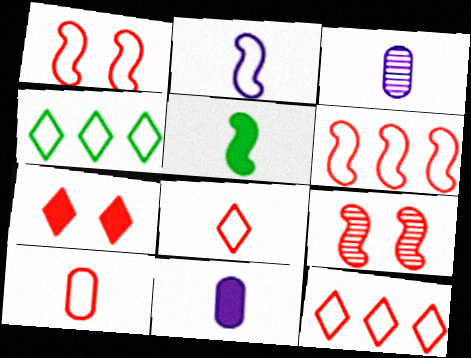[[1, 10, 12], 
[3, 5, 8], 
[4, 9, 11]]